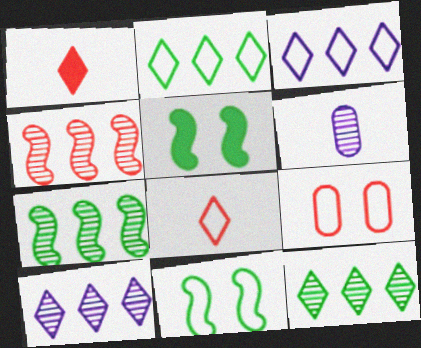[[1, 4, 9]]